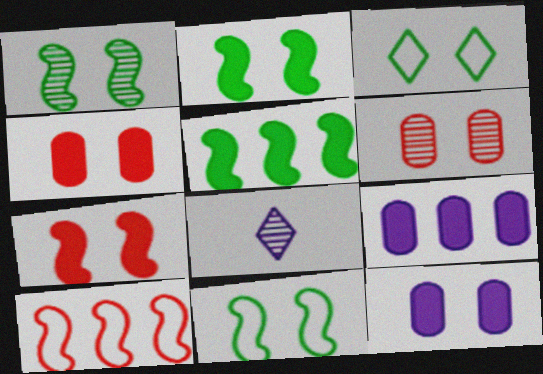[[1, 2, 11]]